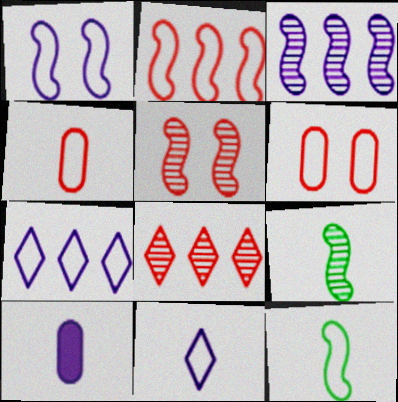[[1, 2, 12], 
[3, 5, 9], 
[4, 11, 12], 
[6, 7, 12]]